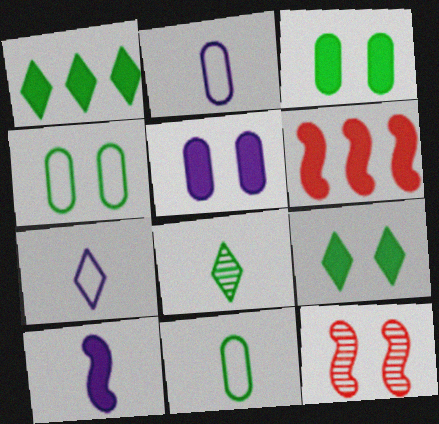[[1, 2, 12]]